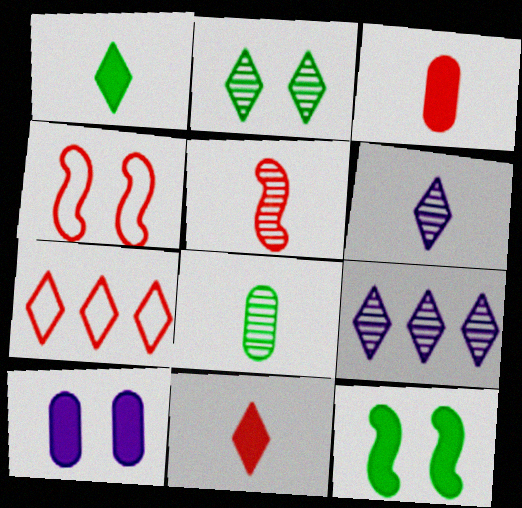[[2, 4, 10], 
[5, 6, 8]]